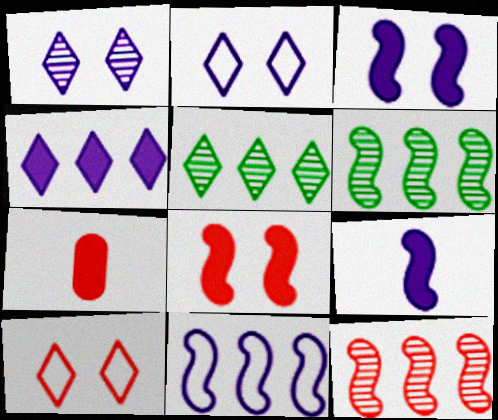[[2, 6, 7], 
[7, 10, 12]]